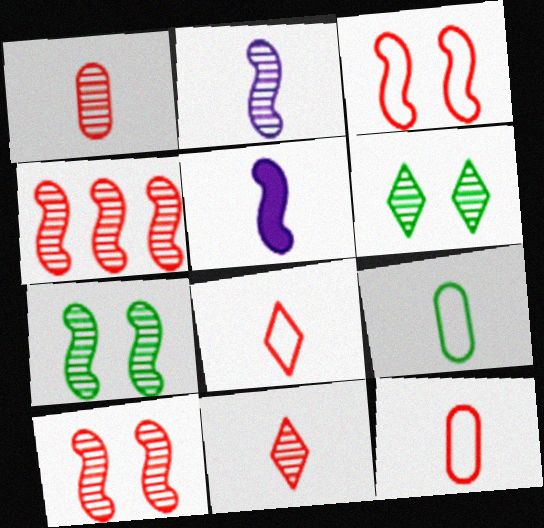[[2, 4, 7], 
[5, 9, 11]]